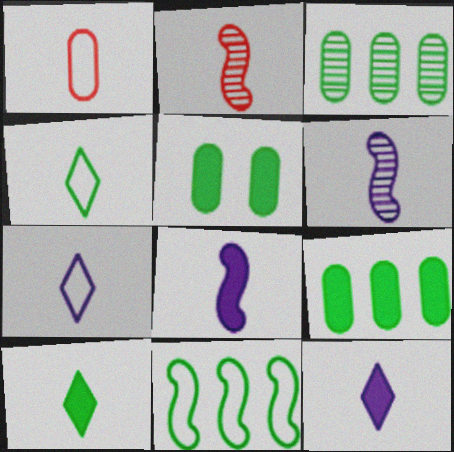[[1, 6, 10]]